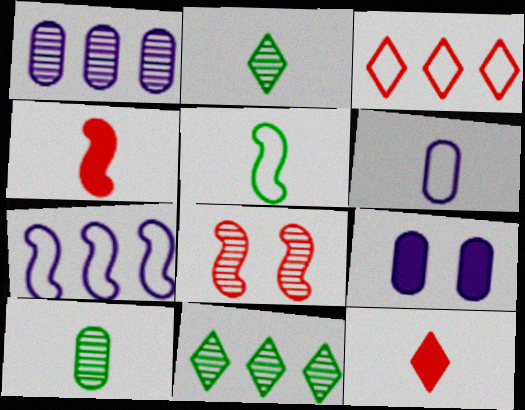[[1, 2, 8], 
[1, 6, 9], 
[2, 4, 6]]